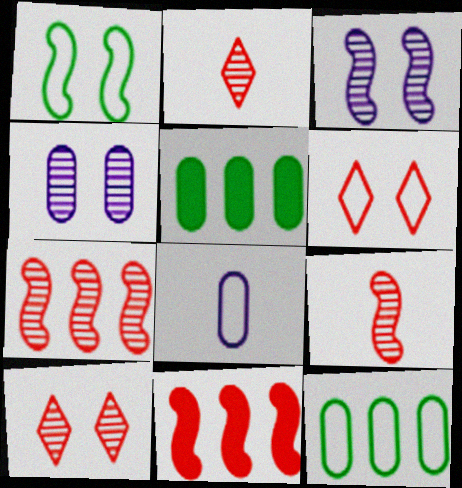[]